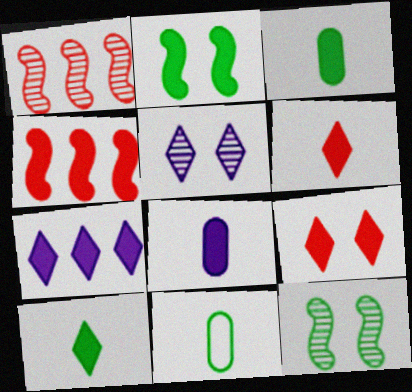[[4, 5, 11], 
[7, 9, 10]]